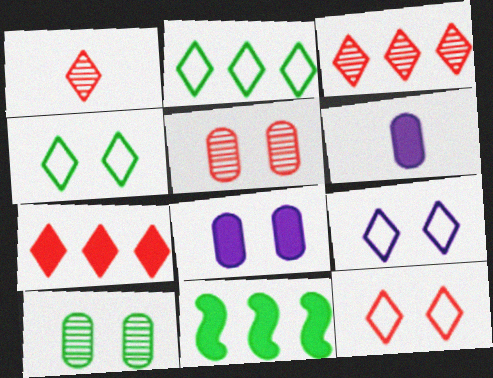[[1, 7, 12], 
[4, 9, 12]]